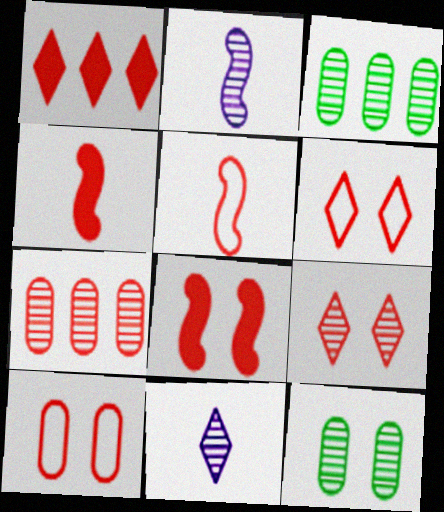[[2, 3, 9], 
[4, 6, 7], 
[8, 9, 10]]